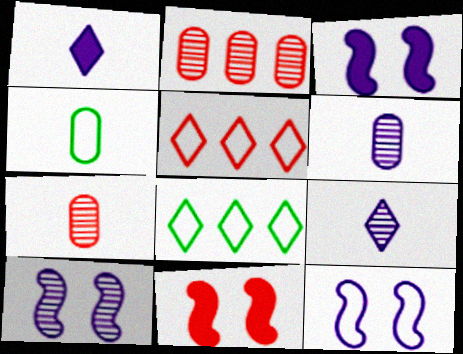[[3, 7, 8], 
[3, 10, 12], 
[4, 5, 12], 
[5, 7, 11], 
[6, 8, 11]]